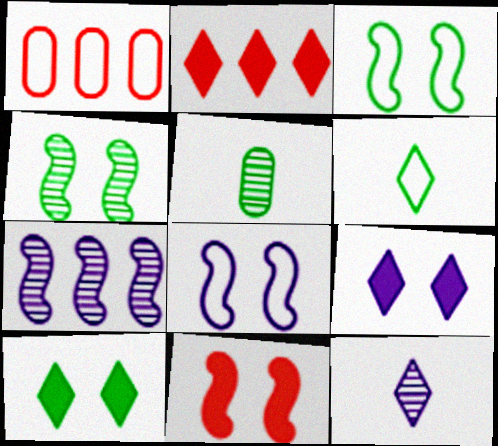[[1, 6, 8], 
[2, 5, 8], 
[4, 8, 11]]